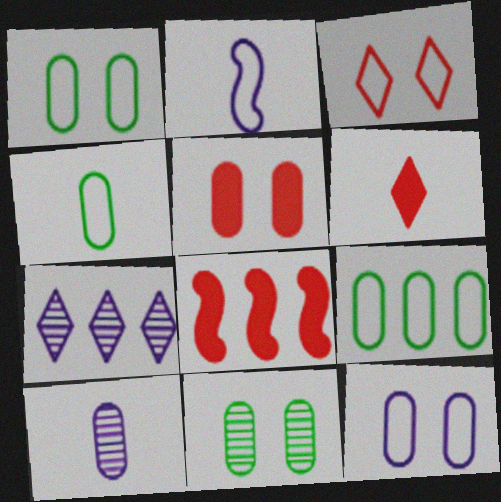[[1, 4, 9], 
[2, 3, 9], 
[5, 6, 8], 
[5, 9, 10], 
[5, 11, 12], 
[7, 8, 9]]